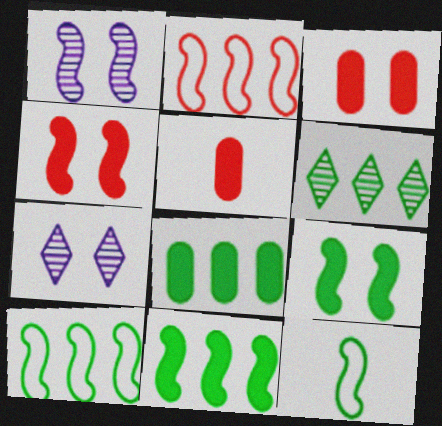[[5, 7, 10], 
[6, 8, 10]]